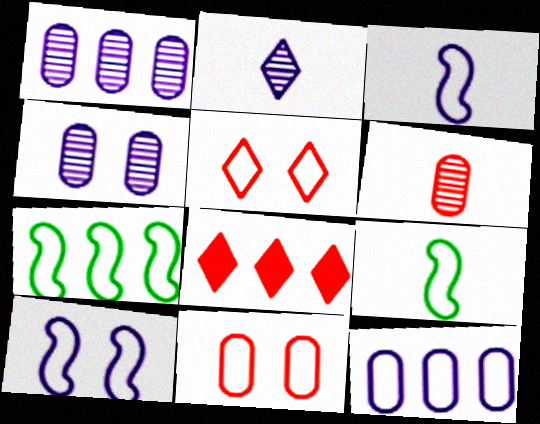[[1, 7, 8], 
[4, 8, 9], 
[5, 9, 12]]